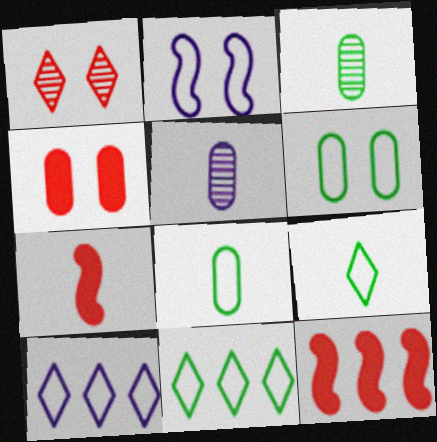[[5, 7, 9]]